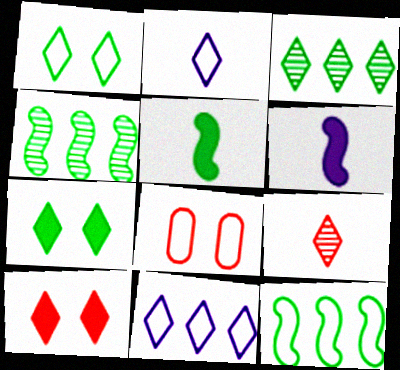[[2, 3, 10], 
[2, 8, 12], 
[3, 6, 8], 
[7, 9, 11]]